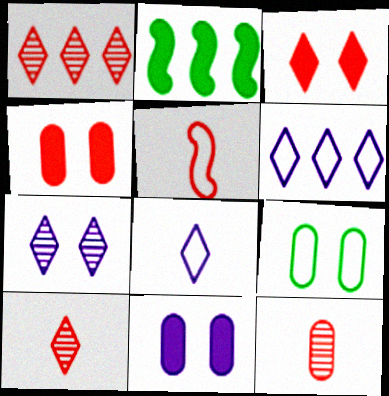[[1, 4, 5], 
[5, 6, 9]]